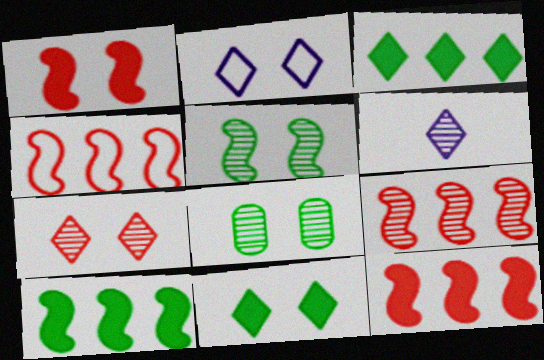[[1, 2, 8], 
[2, 7, 11], 
[4, 9, 12], 
[6, 8, 9]]